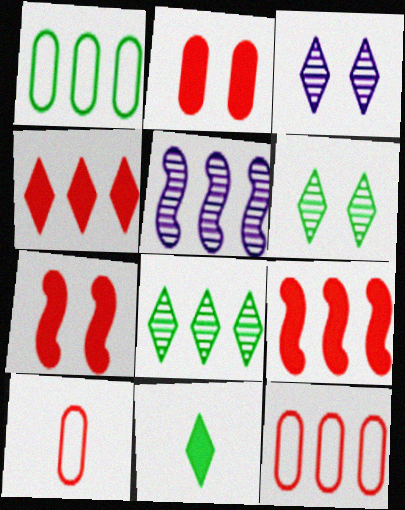[[1, 4, 5]]